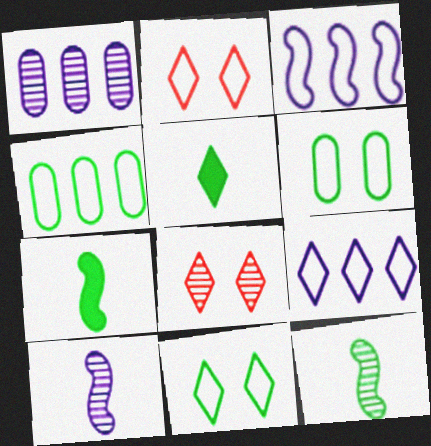[[1, 2, 7], 
[1, 8, 12], 
[5, 8, 9]]